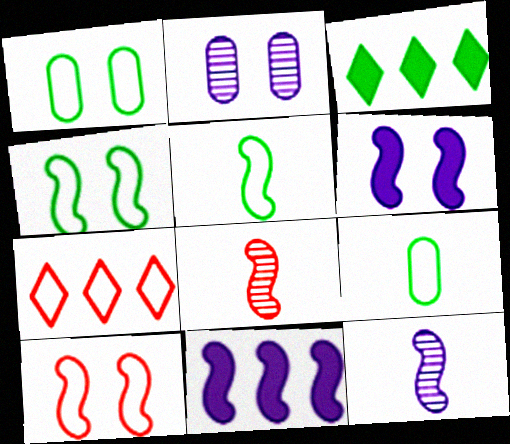[[4, 8, 11]]